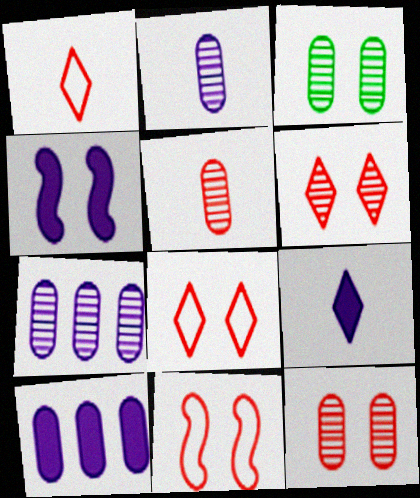[[3, 4, 8], 
[3, 5, 7], 
[4, 9, 10]]